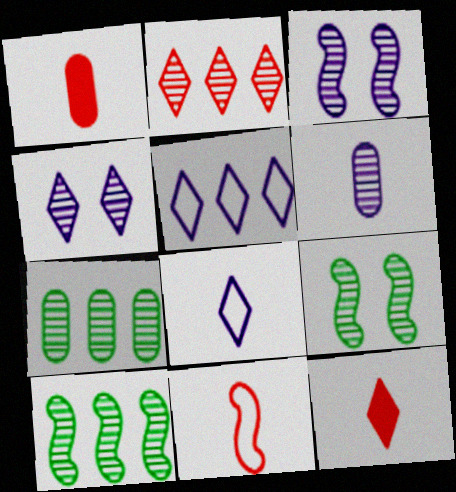[[1, 5, 9], 
[2, 6, 9]]